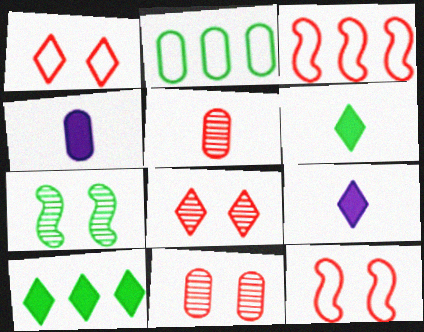[[2, 4, 11], 
[2, 6, 7]]